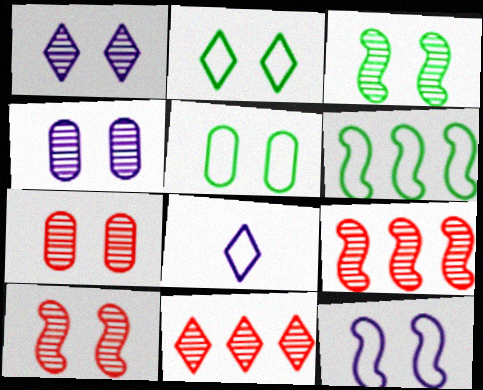[[1, 3, 7]]